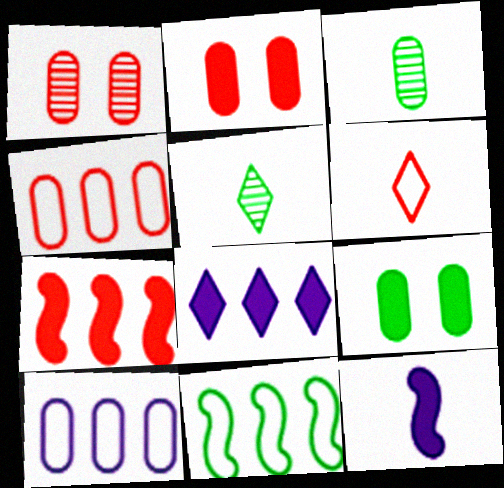[[1, 6, 7], 
[2, 3, 10], 
[3, 6, 12], 
[5, 9, 11]]